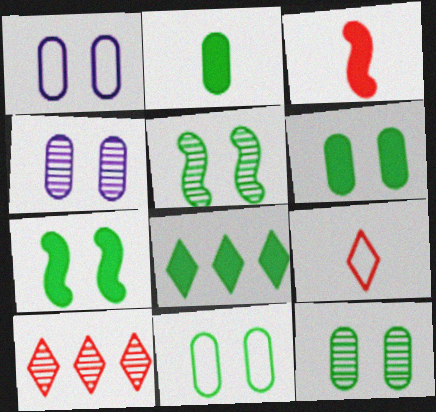[[2, 7, 8], 
[6, 11, 12]]